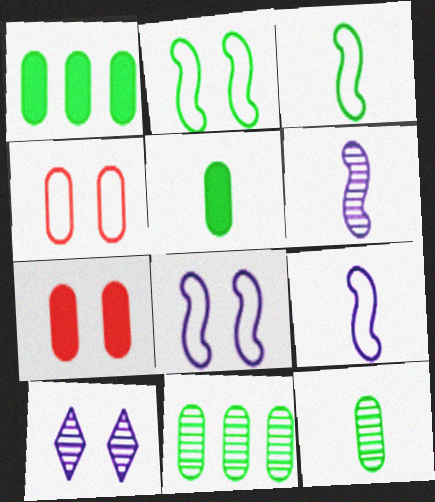[[2, 7, 10]]